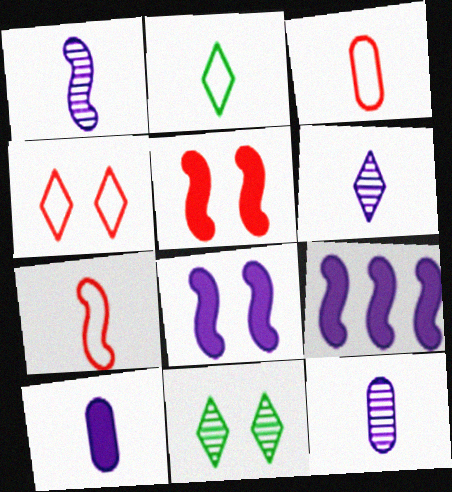[[1, 6, 12], 
[3, 9, 11]]